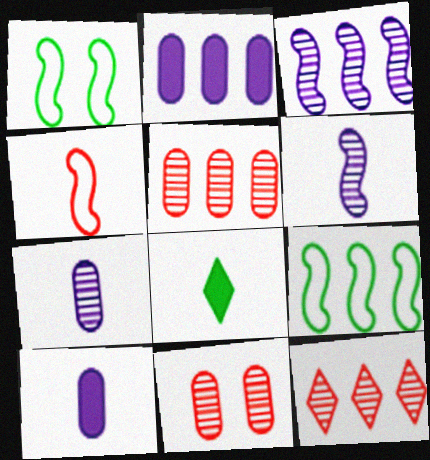[[1, 10, 12], 
[2, 9, 12], 
[4, 7, 8]]